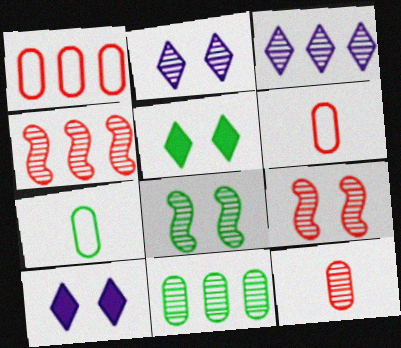[[3, 4, 11], 
[3, 8, 12], 
[4, 7, 10]]